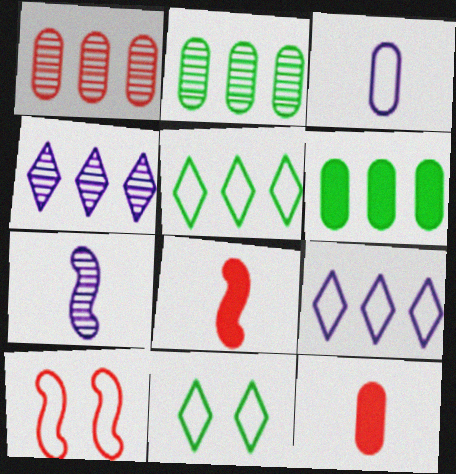[[3, 5, 10]]